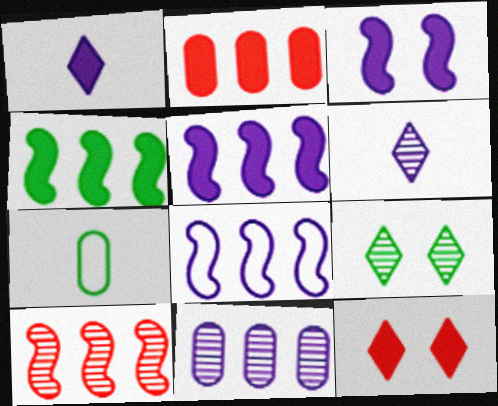[[4, 7, 9], 
[4, 8, 10]]